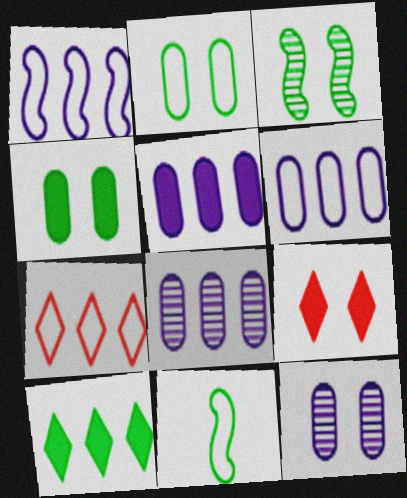[[5, 6, 8], 
[8, 9, 11]]